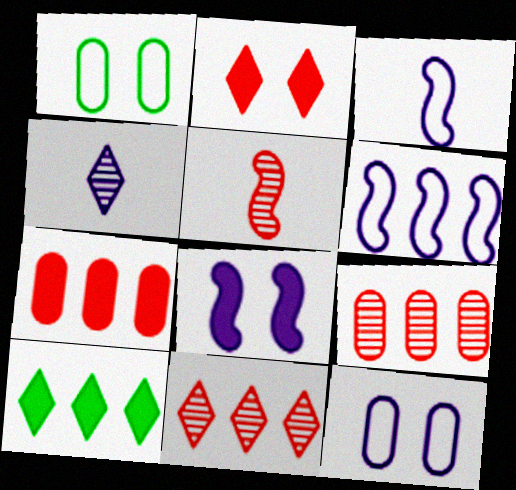[[5, 10, 12], 
[6, 9, 10]]